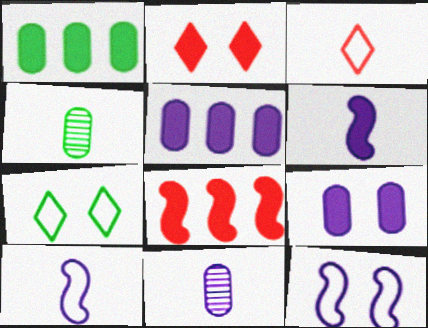[[1, 2, 6], 
[3, 4, 6], 
[7, 8, 11]]